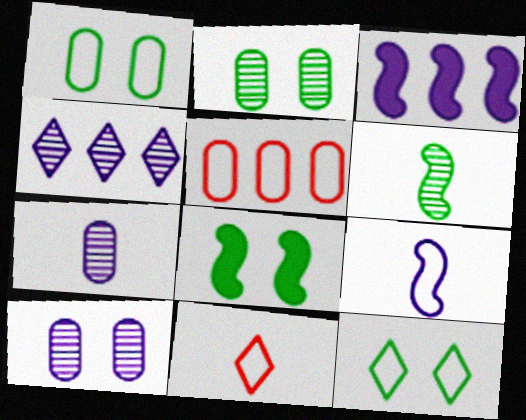[[2, 3, 11], 
[2, 8, 12], 
[5, 9, 12]]